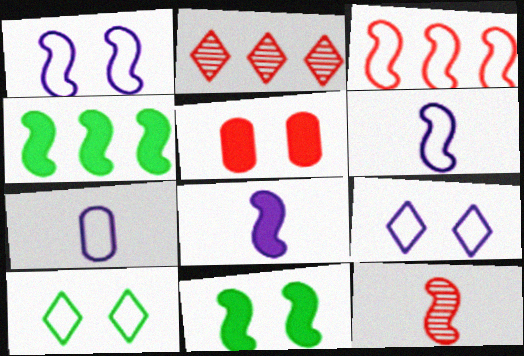[[1, 4, 12], 
[2, 7, 11], 
[3, 7, 10]]